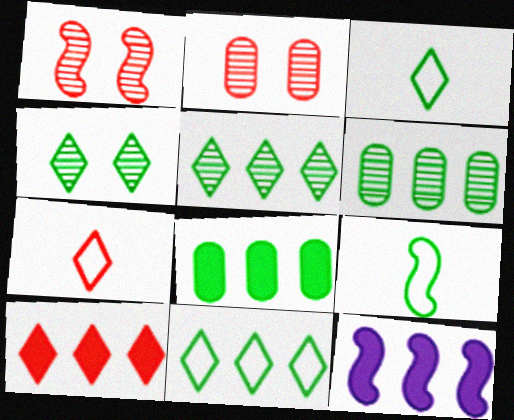[[1, 9, 12], 
[2, 3, 12], 
[4, 8, 9], 
[8, 10, 12]]